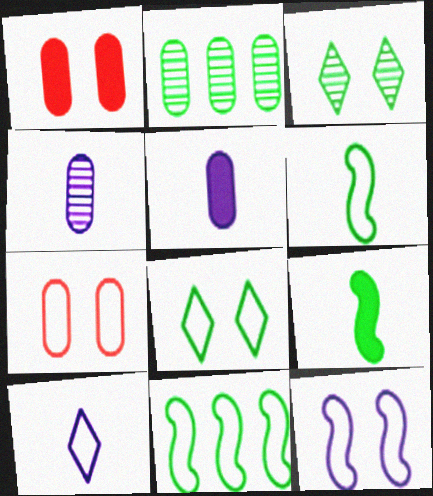[[1, 3, 12], 
[2, 5, 7], 
[2, 8, 9], 
[7, 8, 12], 
[7, 10, 11]]